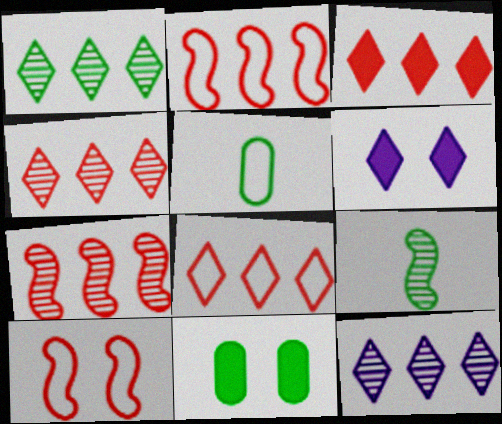[[1, 4, 12], 
[3, 4, 8], 
[5, 6, 7]]